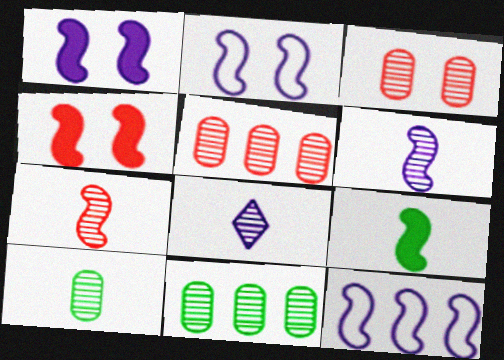[[1, 6, 12], 
[7, 8, 10]]